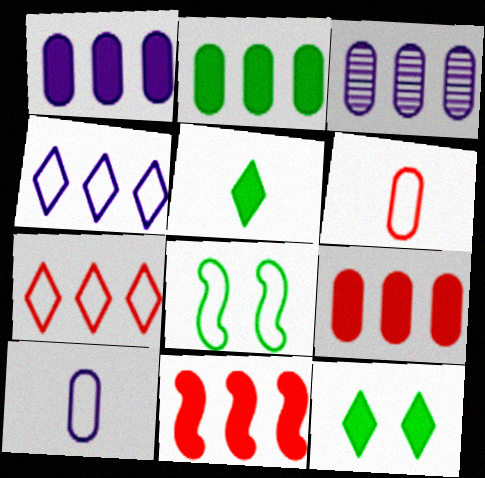[[1, 2, 9], 
[4, 6, 8], 
[7, 8, 10]]